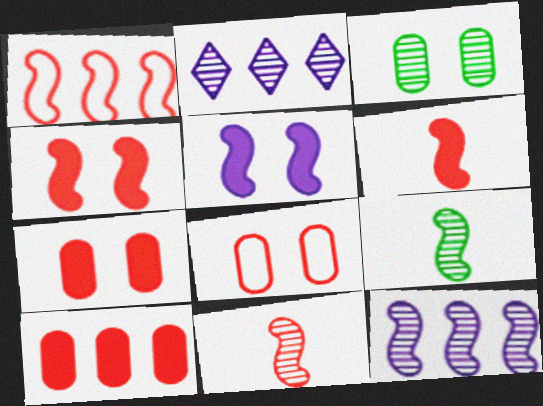[[1, 4, 11], 
[1, 5, 9], 
[2, 3, 11]]